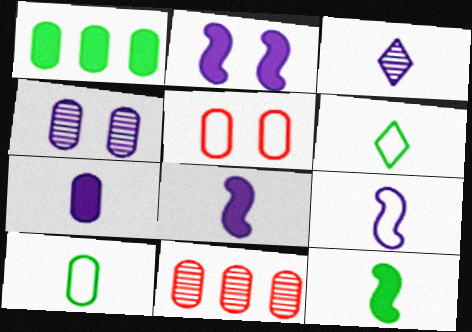[[2, 6, 11], 
[3, 7, 9]]